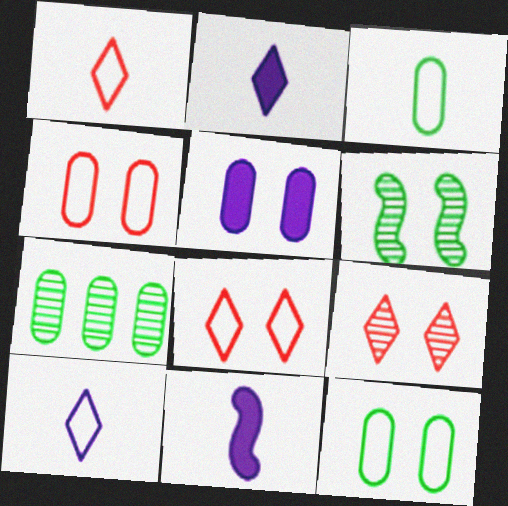[[5, 6, 8], 
[7, 8, 11]]